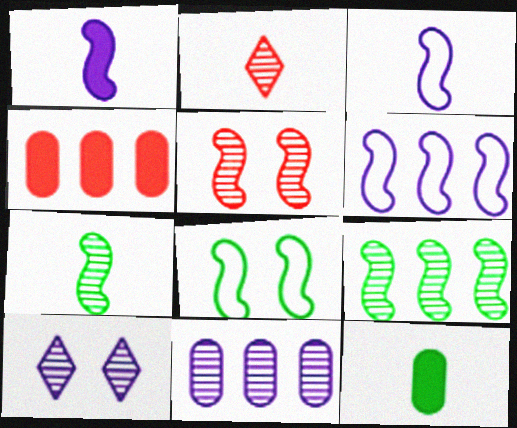[[2, 3, 12]]